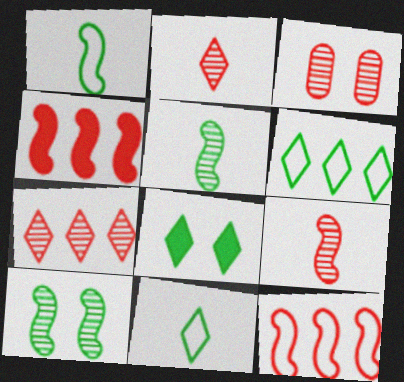[[3, 7, 9]]